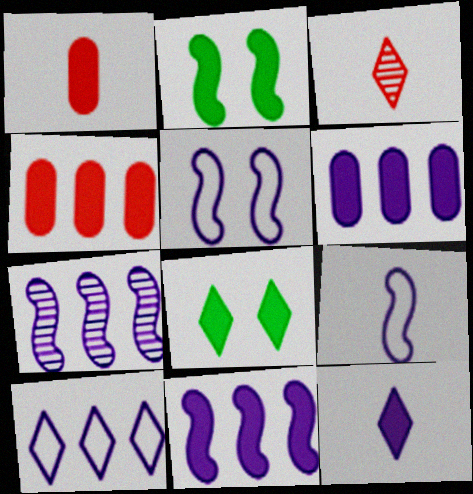[[1, 8, 11], 
[2, 4, 12], 
[3, 8, 10], 
[6, 7, 10]]